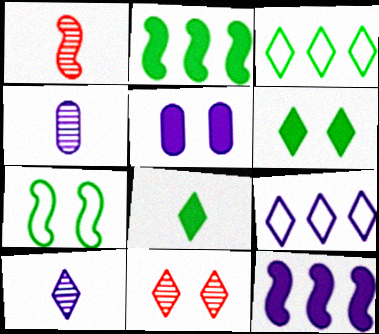[[1, 3, 5], 
[1, 7, 12], 
[5, 7, 11], 
[8, 9, 11]]